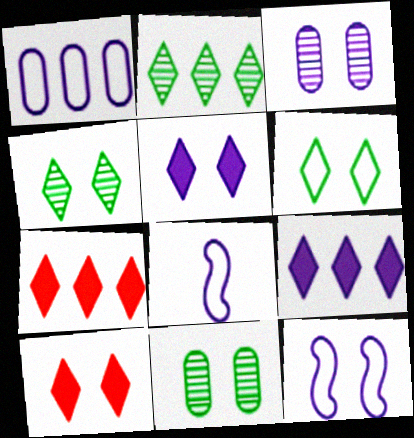[[3, 5, 12], 
[3, 8, 9], 
[7, 8, 11], 
[10, 11, 12]]